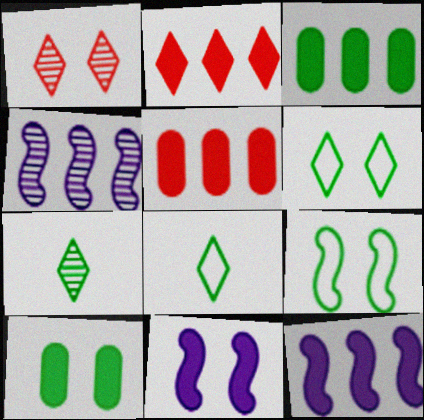[[2, 3, 12], 
[3, 7, 9]]